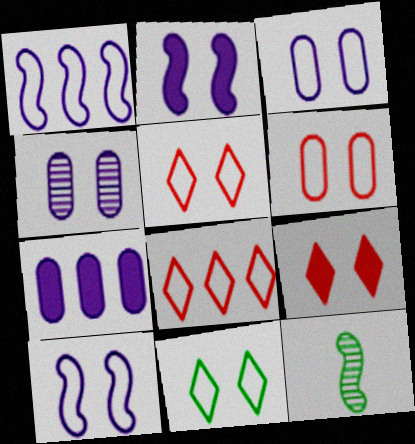[[5, 7, 12], 
[6, 10, 11]]